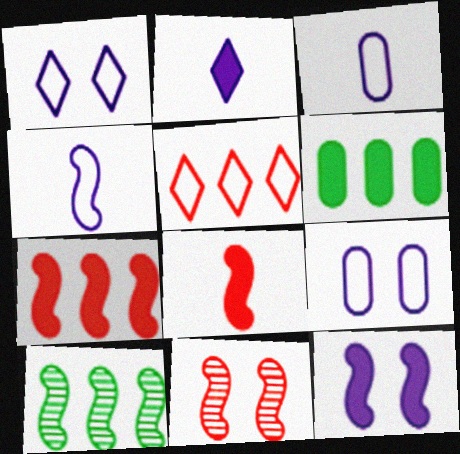[]